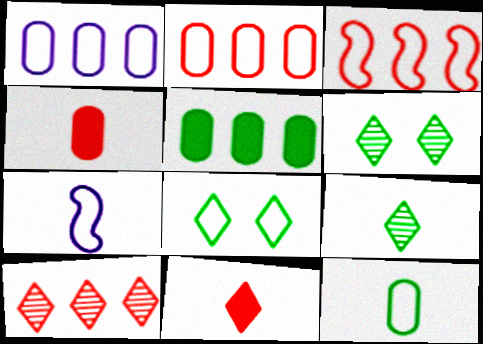[[2, 7, 8], 
[4, 7, 9]]